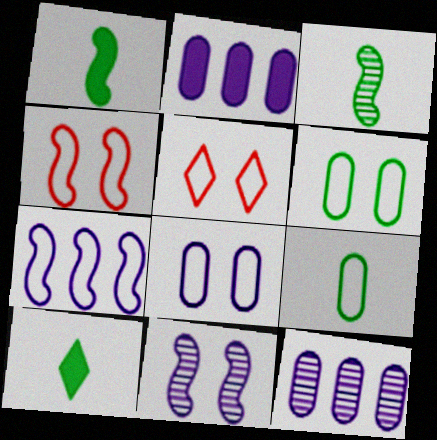[[1, 5, 12], 
[2, 3, 5], 
[3, 9, 10], 
[4, 10, 12], 
[5, 7, 9]]